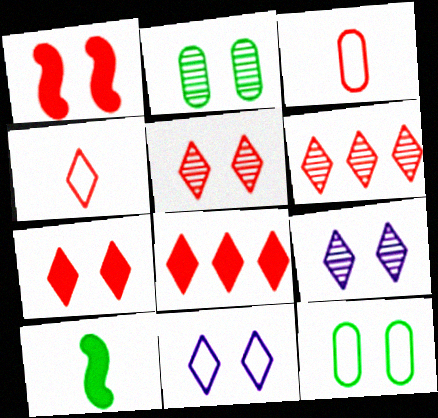[[1, 2, 11], 
[1, 3, 6], 
[1, 9, 12], 
[4, 5, 8], 
[4, 6, 7]]